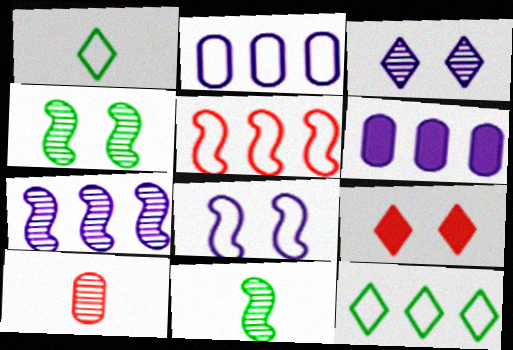[[2, 5, 12], 
[2, 9, 11], 
[5, 9, 10]]